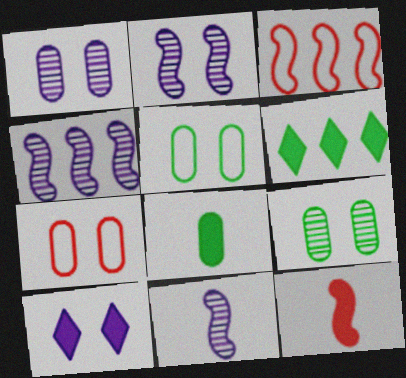[[2, 4, 11], 
[6, 7, 11]]